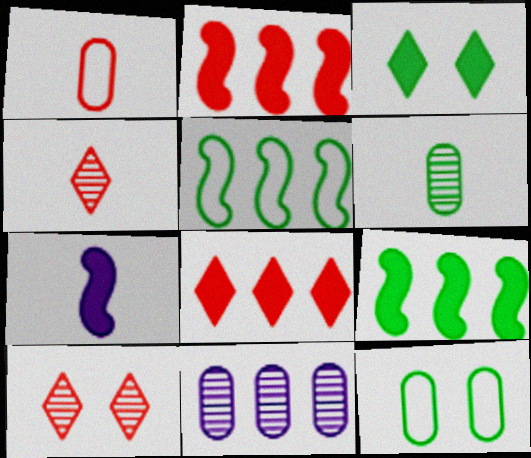[[1, 2, 10], 
[3, 5, 6], 
[5, 8, 11]]